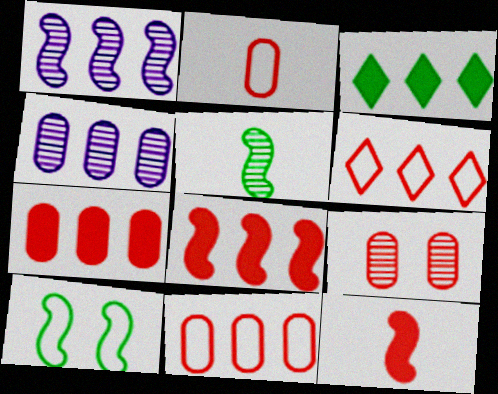[[1, 3, 11], 
[1, 10, 12], 
[2, 7, 9], 
[6, 9, 12]]